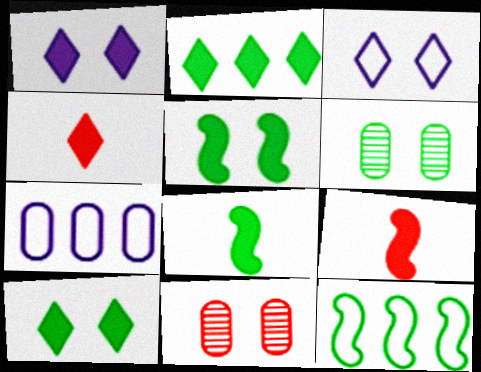[[1, 2, 4], 
[3, 5, 11]]